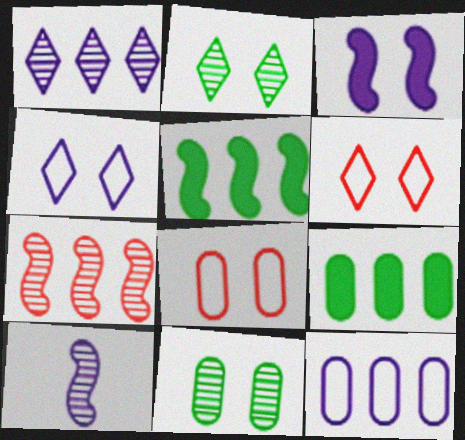[[2, 3, 8], 
[3, 6, 11], 
[6, 9, 10]]